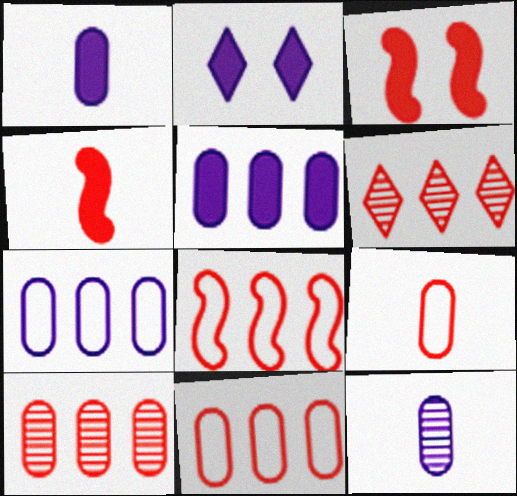[[3, 6, 9]]